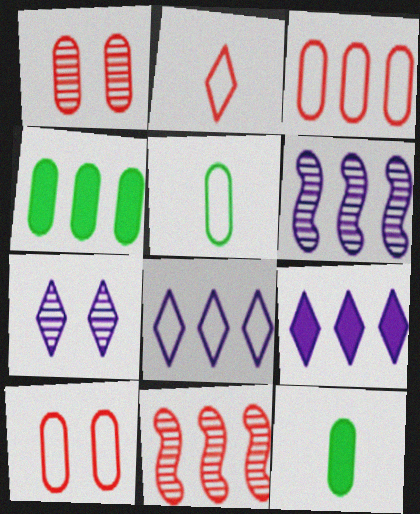[[4, 8, 11]]